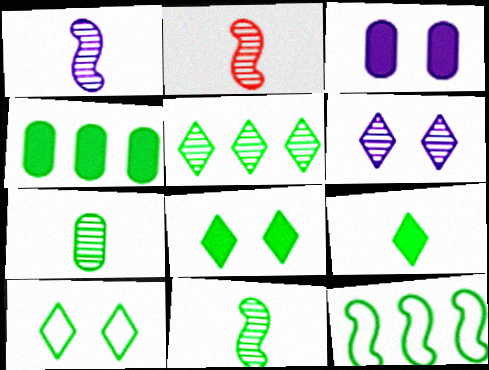[[1, 2, 11], 
[4, 5, 12], 
[4, 10, 11], 
[5, 9, 10], 
[7, 8, 12]]